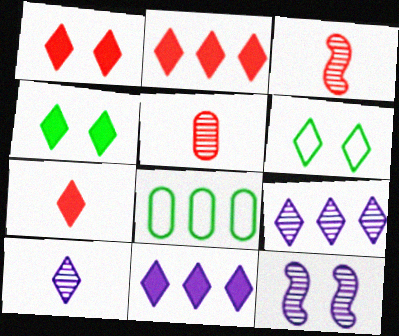[[1, 2, 7], 
[2, 6, 10], 
[4, 7, 11], 
[6, 7, 9], 
[7, 8, 12]]